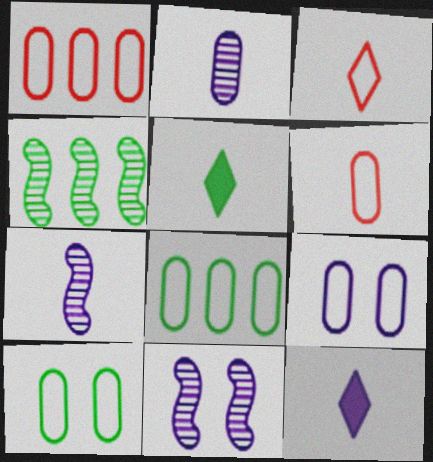[[1, 5, 11], 
[4, 5, 10], 
[5, 6, 7], 
[6, 8, 9]]